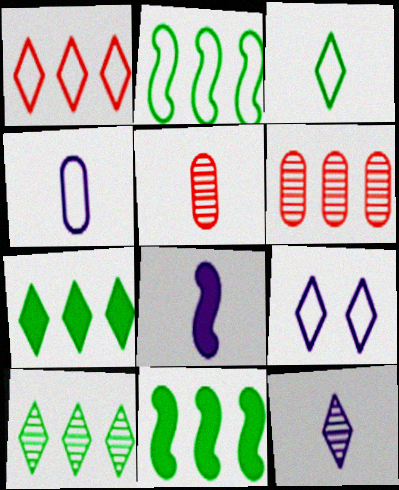[[1, 3, 9], 
[3, 5, 8], 
[4, 8, 12], 
[5, 9, 11]]